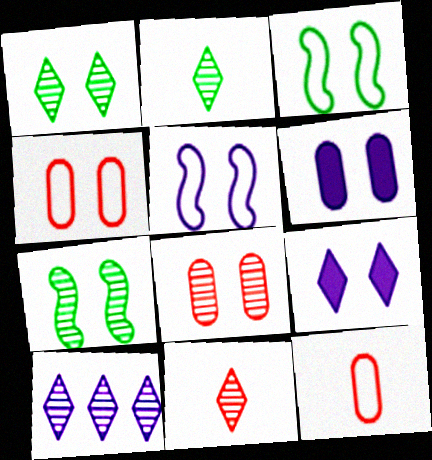[[1, 10, 11], 
[3, 8, 9], 
[4, 7, 9]]